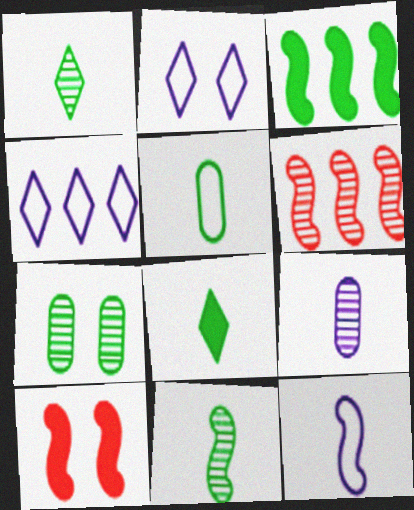[[2, 7, 10], 
[5, 8, 11]]